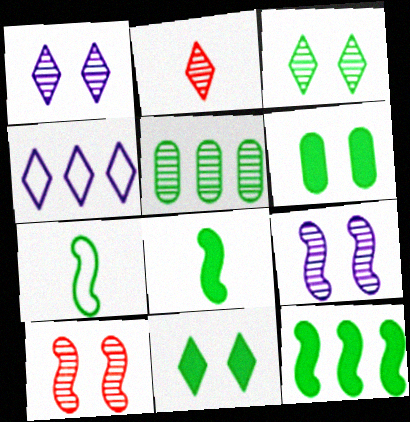[[2, 4, 11], 
[2, 5, 9], 
[5, 7, 11]]